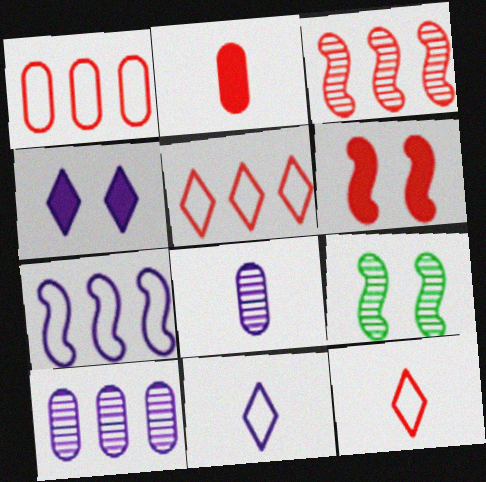[[4, 7, 8]]